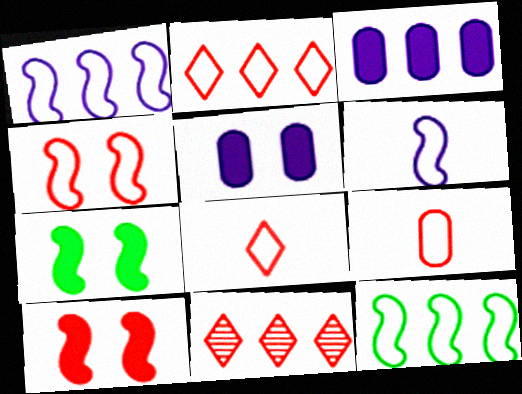[[2, 4, 9], 
[3, 11, 12], 
[4, 6, 12], 
[9, 10, 11]]